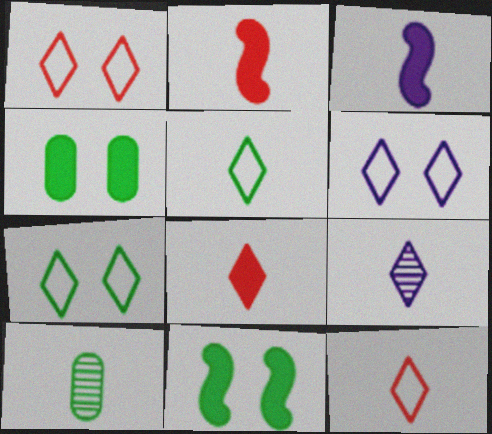[[1, 6, 7], 
[3, 10, 12], 
[5, 8, 9]]